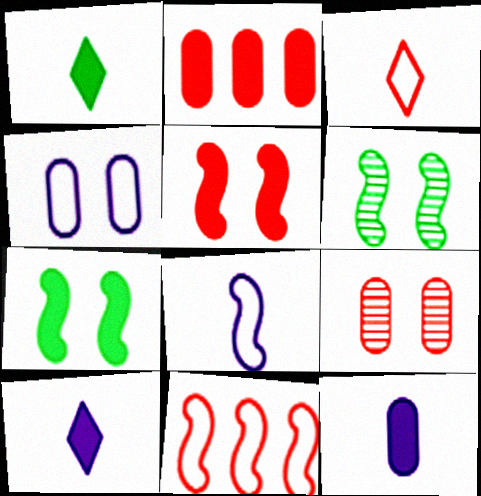[[2, 7, 10]]